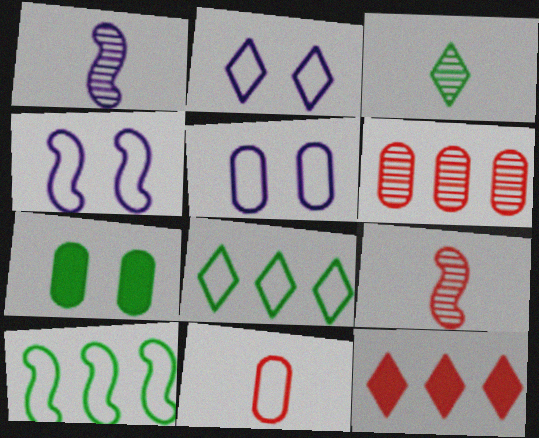[[2, 3, 12], 
[2, 4, 5], 
[2, 10, 11], 
[3, 7, 10], 
[4, 8, 11]]